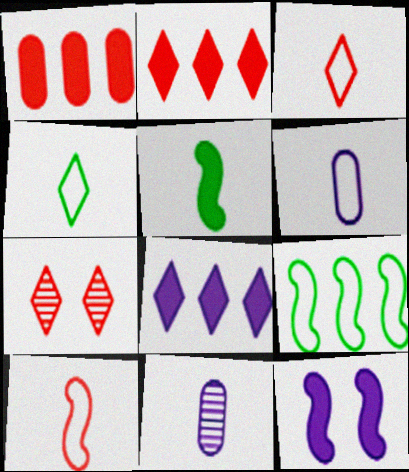[[1, 7, 10], 
[2, 3, 7], 
[3, 5, 11], 
[4, 6, 10], 
[4, 7, 8]]